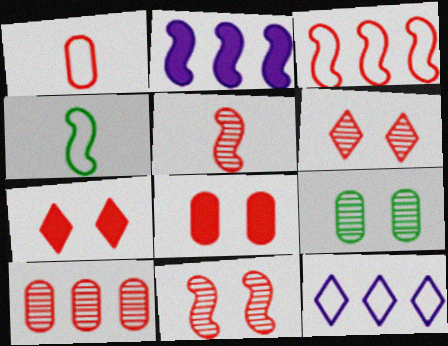[[1, 8, 10], 
[2, 4, 11], 
[5, 6, 10]]